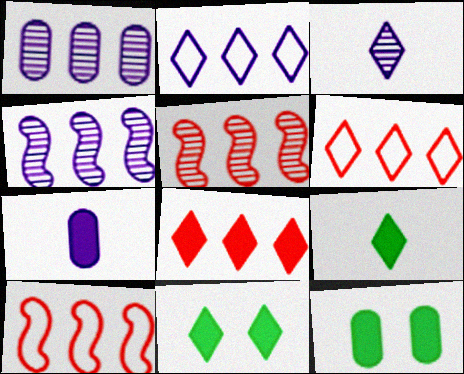[[3, 6, 11], 
[3, 10, 12]]